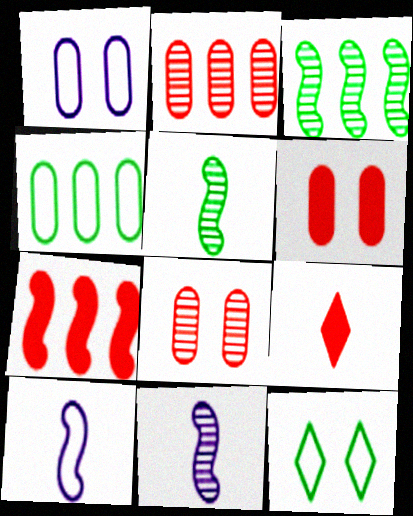[[1, 3, 9], 
[6, 7, 9]]